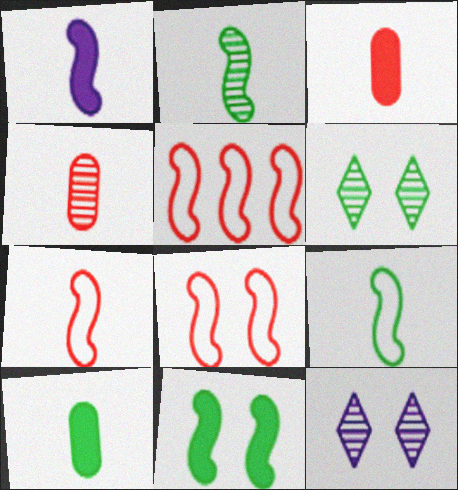[[1, 2, 7], 
[5, 7, 8], 
[5, 10, 12]]